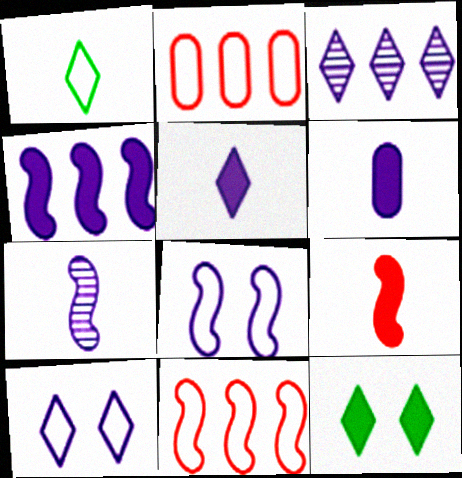[[1, 2, 8], 
[2, 7, 12], 
[3, 5, 10], 
[3, 6, 8], 
[4, 7, 8]]